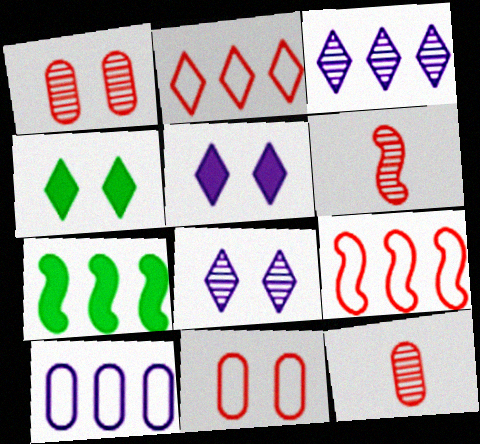[[4, 6, 10]]